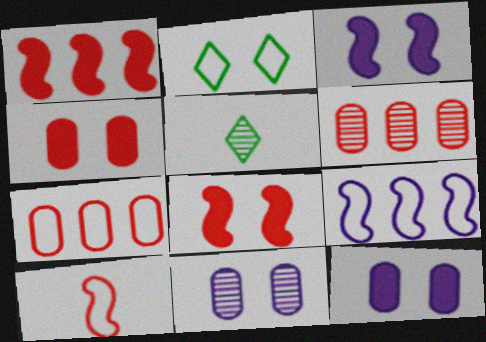[[2, 8, 11], 
[3, 5, 7], 
[4, 5, 9]]